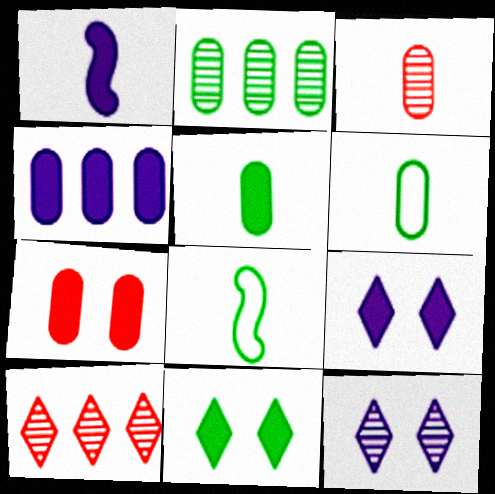[[1, 4, 9], 
[2, 8, 11], 
[4, 5, 7]]